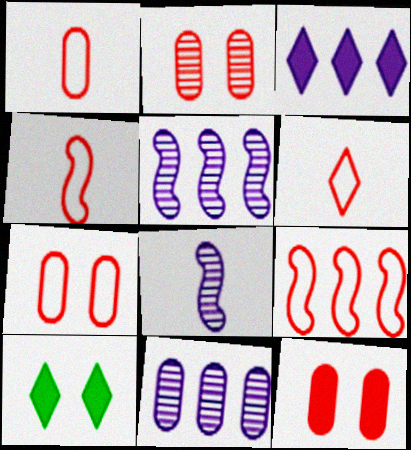[[1, 4, 6], 
[1, 5, 10], 
[2, 7, 12], 
[4, 10, 11], 
[6, 7, 9]]